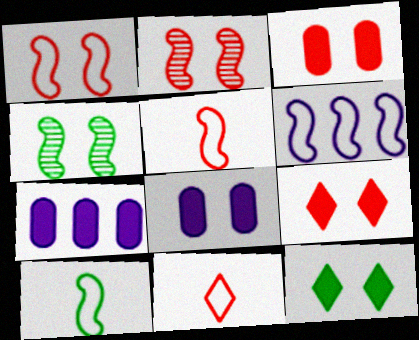[[1, 6, 10], 
[4, 7, 11]]